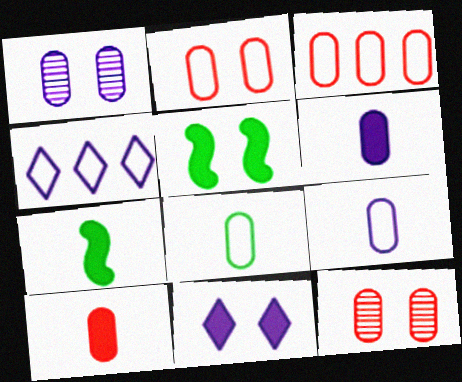[[3, 10, 12], 
[4, 7, 12]]